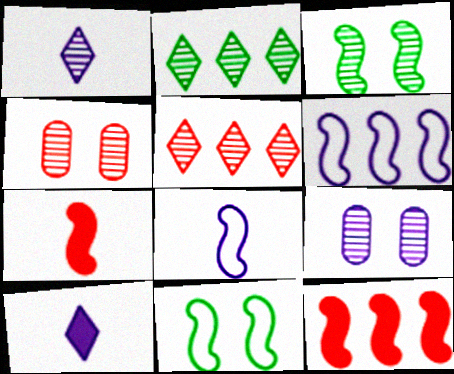[[3, 6, 7], 
[3, 8, 12], 
[6, 9, 10]]